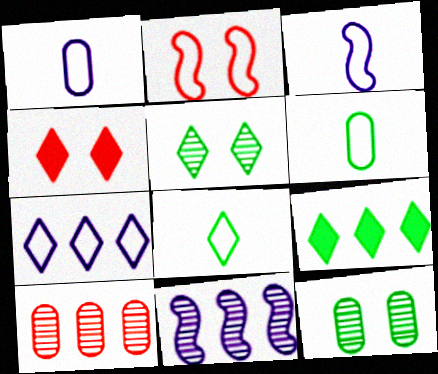[[2, 6, 7], 
[4, 6, 11], 
[5, 8, 9]]